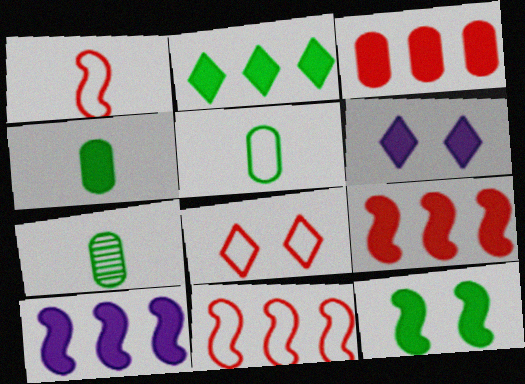[[2, 3, 10], 
[2, 4, 12], 
[4, 5, 7], 
[4, 6, 9], 
[6, 7, 11], 
[7, 8, 10]]